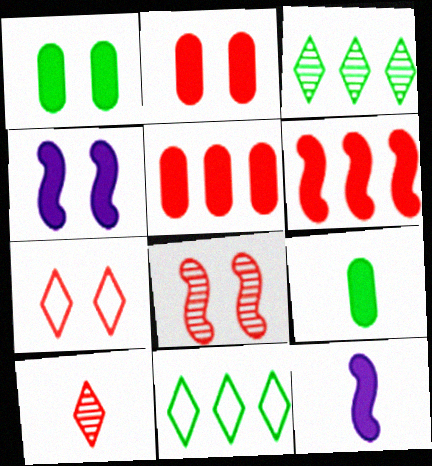[[2, 7, 8]]